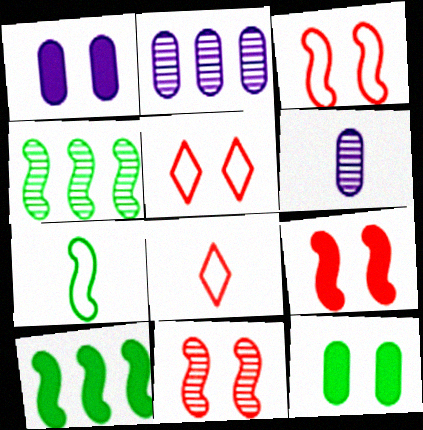[[1, 4, 8], 
[3, 9, 11], 
[5, 6, 10]]